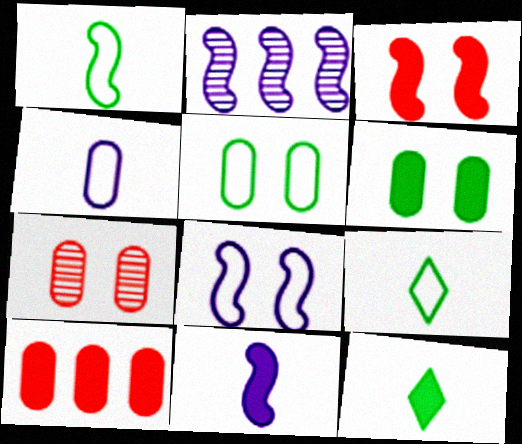[[1, 2, 3], 
[2, 8, 11]]